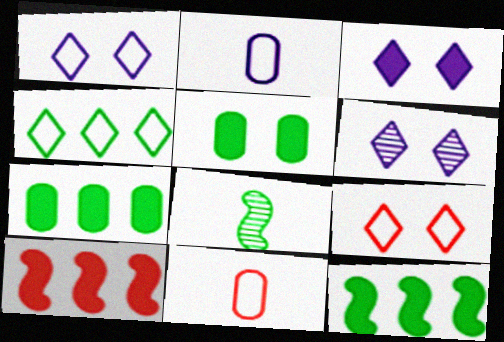[[1, 3, 6], 
[4, 5, 8], 
[6, 11, 12]]